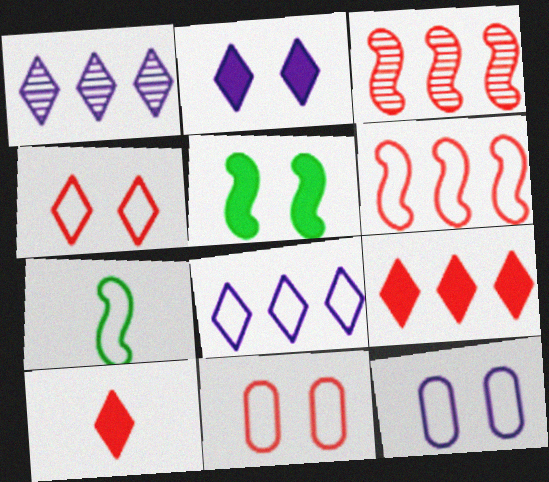[[3, 10, 11], 
[7, 8, 11]]